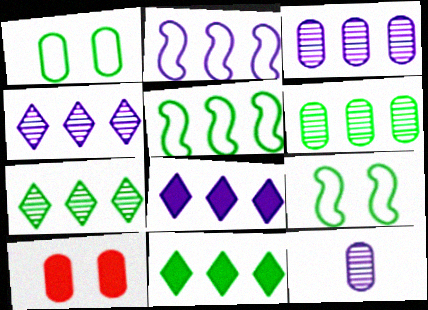[[2, 3, 8], 
[5, 6, 11]]